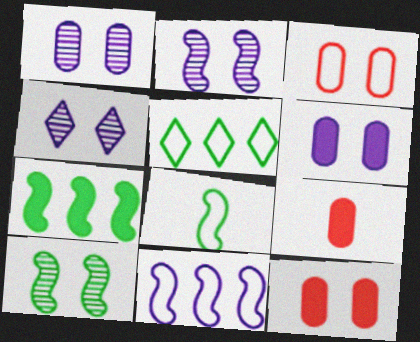[[1, 2, 4], 
[2, 5, 9], 
[7, 8, 10]]